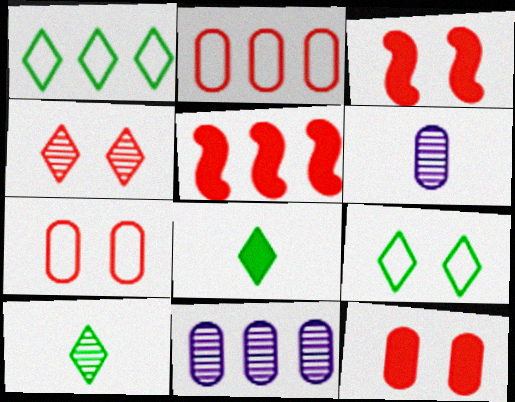[[1, 3, 6], 
[1, 5, 11], 
[3, 4, 7], 
[5, 6, 9]]